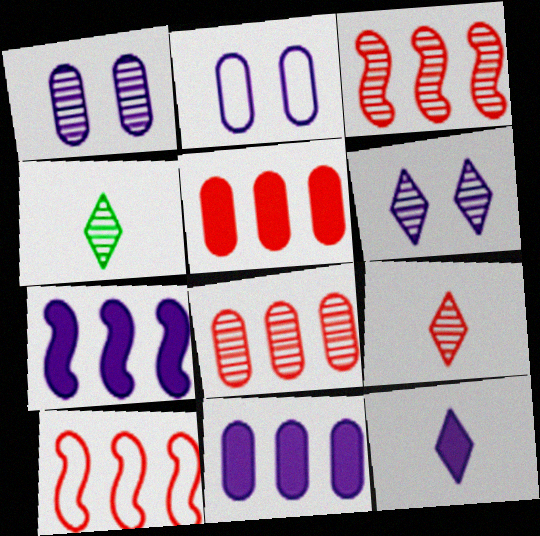[[1, 3, 4]]